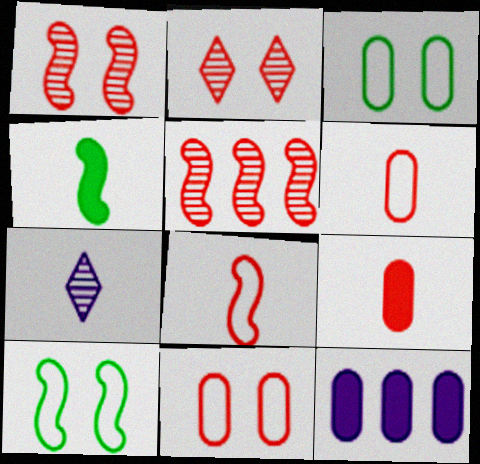[[4, 6, 7]]